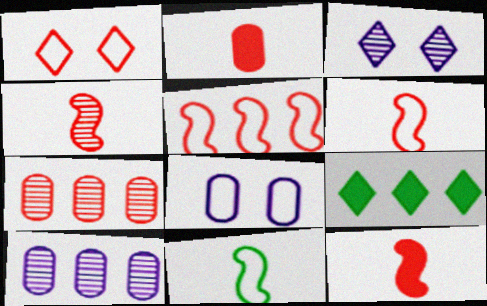[[1, 7, 12], 
[4, 6, 12], 
[4, 8, 9], 
[5, 9, 10]]